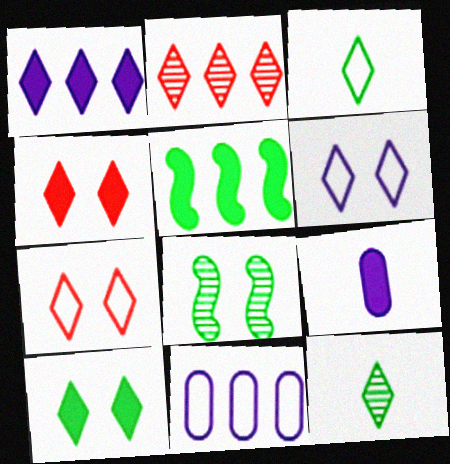[[1, 7, 12], 
[2, 5, 11], 
[4, 5, 9]]